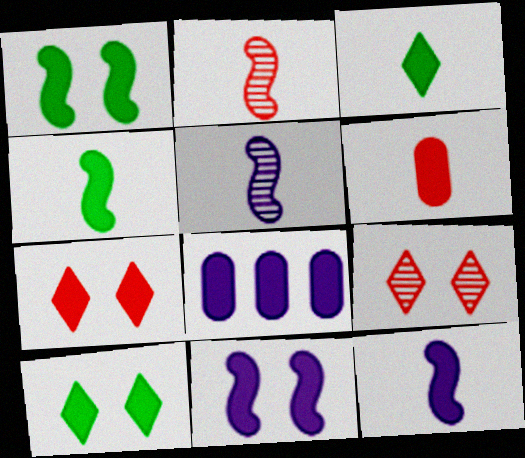[[3, 6, 12], 
[4, 7, 8]]